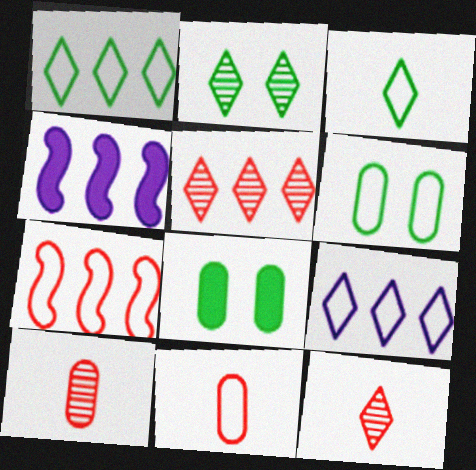[[2, 4, 11], 
[4, 6, 12]]